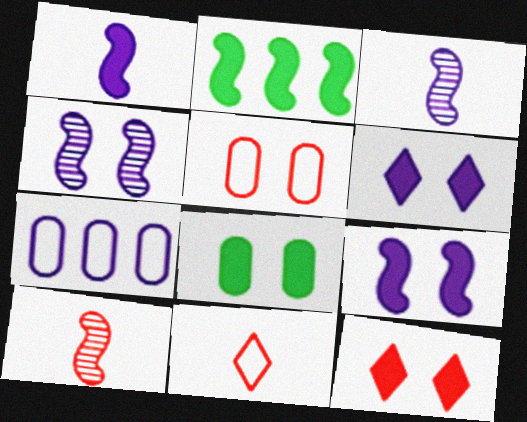[[3, 6, 7], 
[8, 9, 12]]